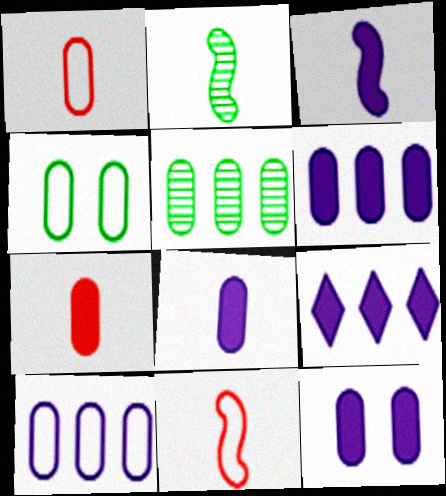[[1, 4, 10], 
[1, 5, 12], 
[2, 3, 11], 
[3, 9, 12], 
[6, 8, 12]]